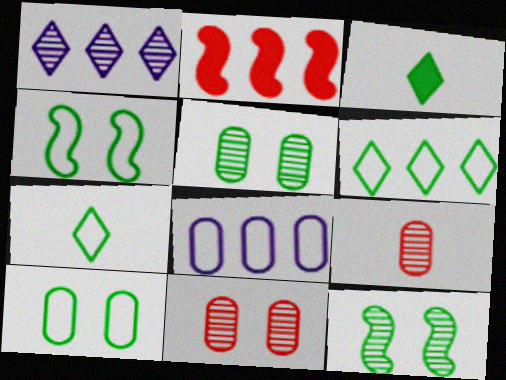[[1, 9, 12]]